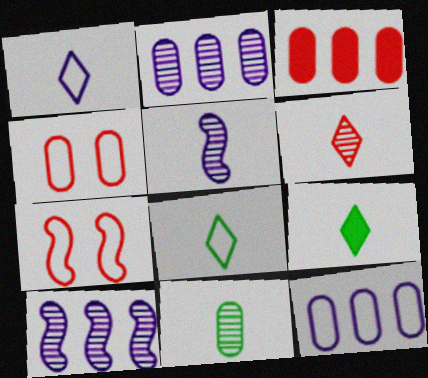[[1, 6, 9], 
[2, 7, 9], 
[3, 6, 7], 
[4, 9, 10], 
[5, 6, 11], 
[7, 8, 12]]